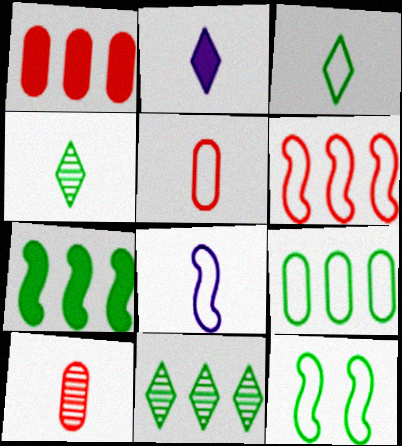[[3, 5, 8], 
[3, 9, 12], 
[6, 8, 12], 
[7, 9, 11]]